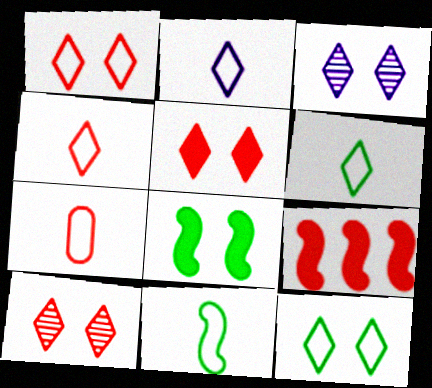[[1, 5, 10], 
[2, 4, 6], 
[2, 7, 11], 
[3, 5, 12], 
[7, 9, 10]]